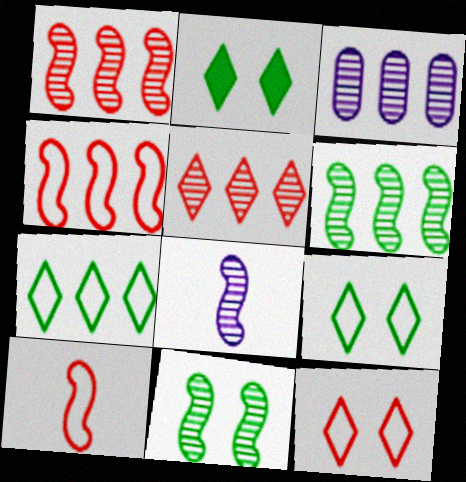[[1, 8, 11], 
[2, 3, 10], 
[3, 5, 6]]